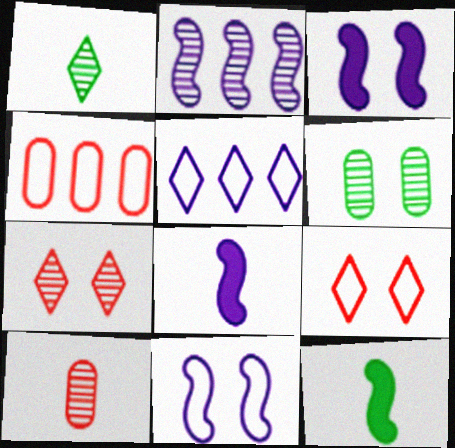[[1, 3, 4], 
[2, 8, 11], 
[3, 6, 9]]